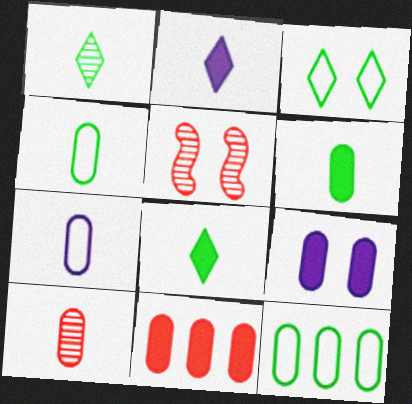[[2, 5, 12], 
[3, 5, 9], 
[6, 7, 10], 
[6, 9, 11], 
[9, 10, 12]]